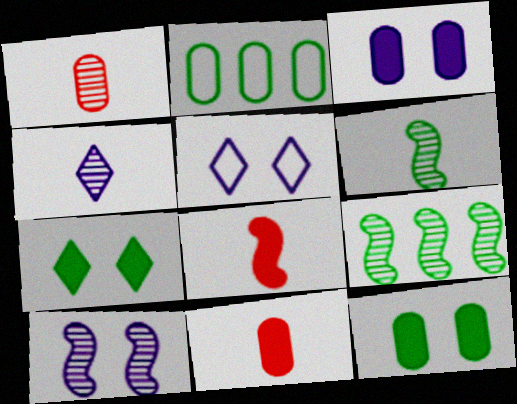[[1, 2, 3], 
[1, 4, 6], 
[2, 6, 7], 
[3, 5, 10], 
[5, 9, 11]]